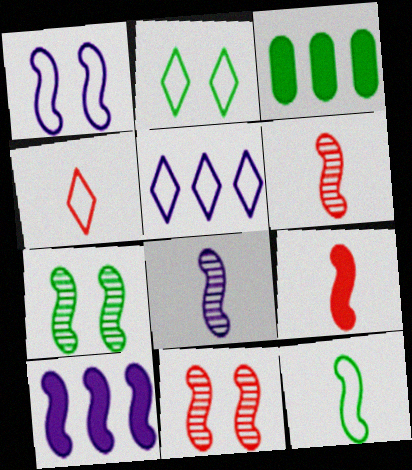[[1, 8, 10], 
[2, 4, 5], 
[8, 9, 12], 
[10, 11, 12]]